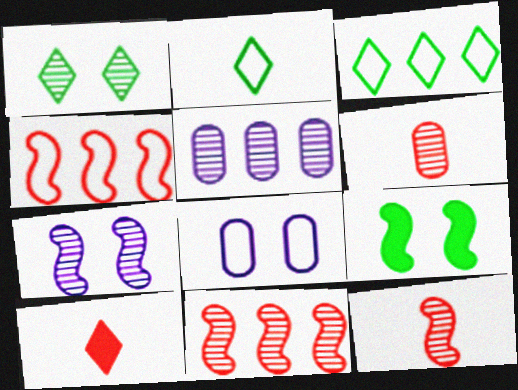[[1, 5, 12], 
[2, 4, 8]]